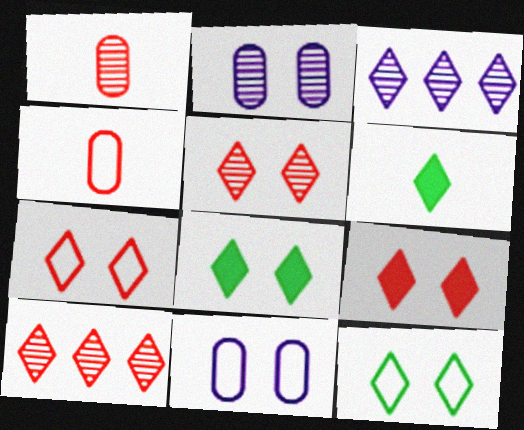[[3, 6, 7], 
[5, 7, 9]]